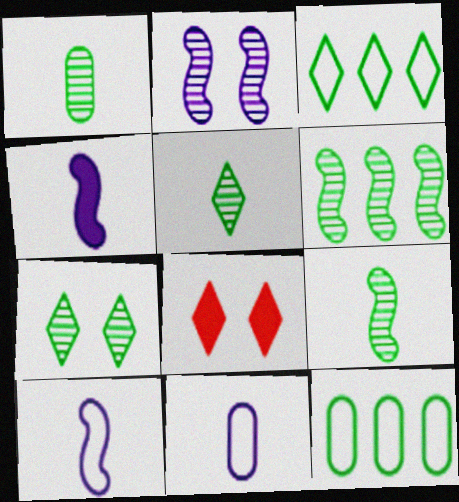[[1, 5, 9], 
[1, 6, 7], 
[6, 8, 11]]